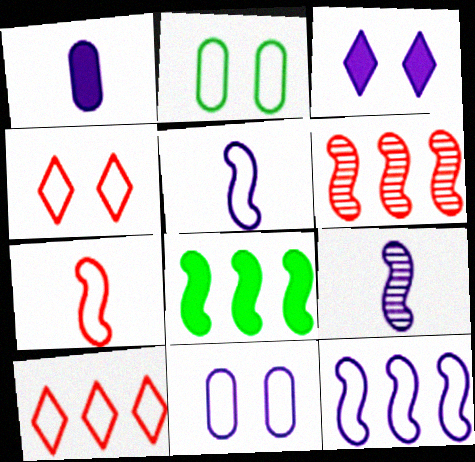[[2, 5, 10], 
[6, 8, 12]]